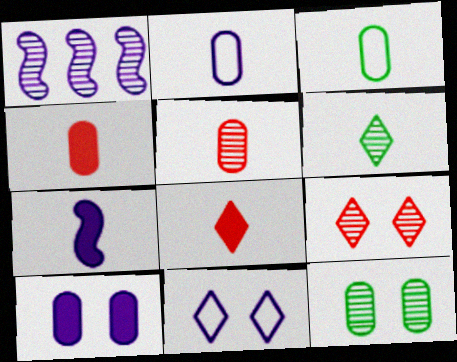[]